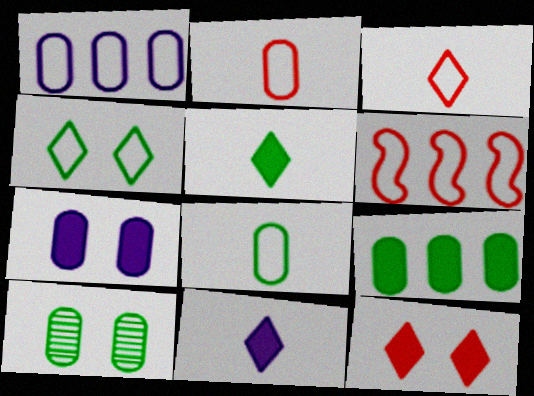[[6, 10, 11], 
[8, 9, 10]]